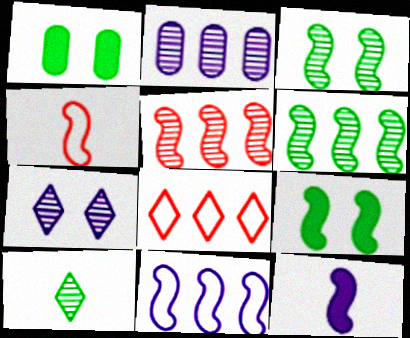[]